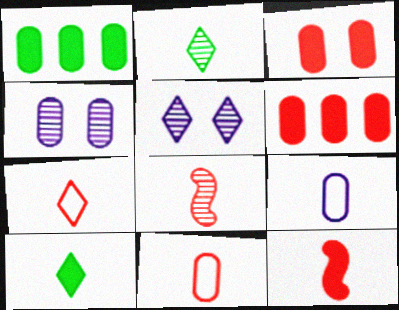[[1, 4, 11], 
[2, 9, 12], 
[8, 9, 10]]